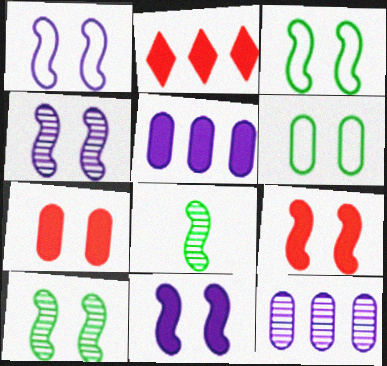[[1, 4, 11], 
[1, 9, 10], 
[3, 4, 9]]